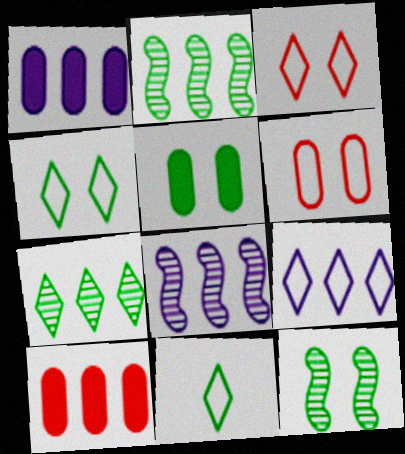[[1, 8, 9], 
[2, 5, 11], 
[2, 9, 10], 
[3, 9, 11], 
[4, 5, 12]]